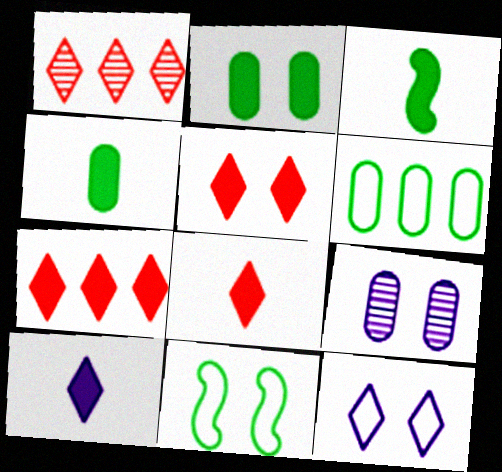[[5, 7, 8], 
[5, 9, 11]]